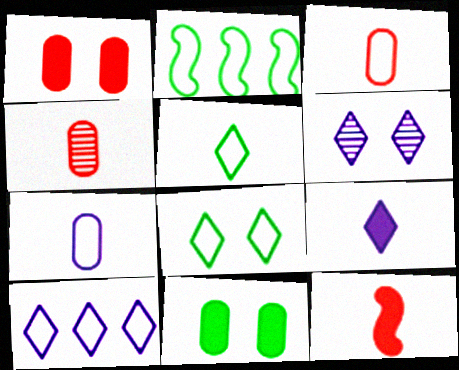[[6, 9, 10]]